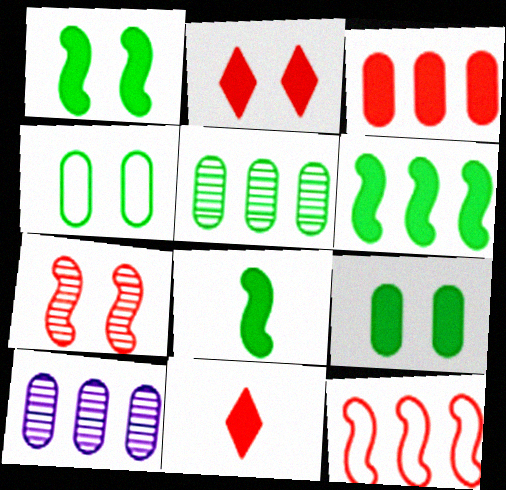[[1, 6, 8]]